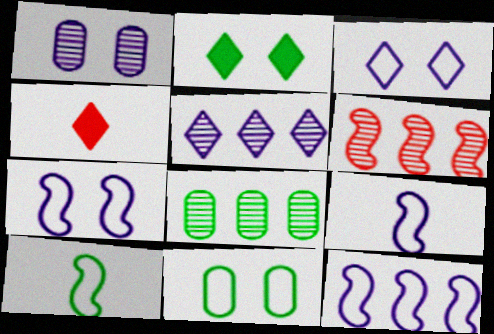[[2, 8, 10], 
[4, 7, 8], 
[5, 6, 8], 
[7, 9, 12]]